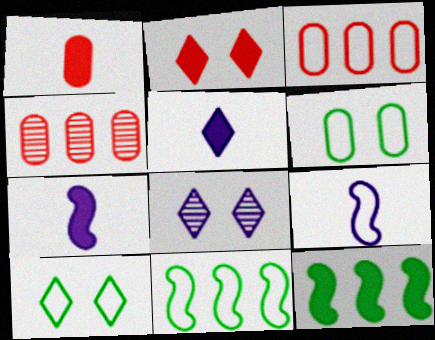[[1, 8, 11], 
[2, 8, 10], 
[3, 9, 10], 
[4, 7, 10]]